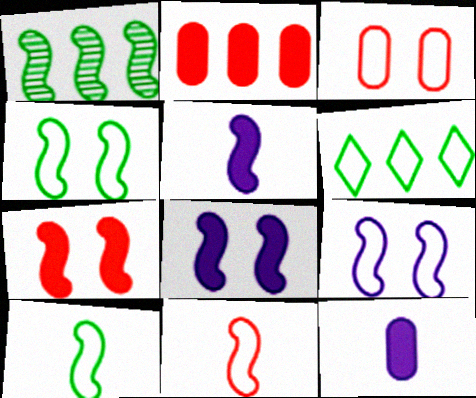[[1, 8, 11]]